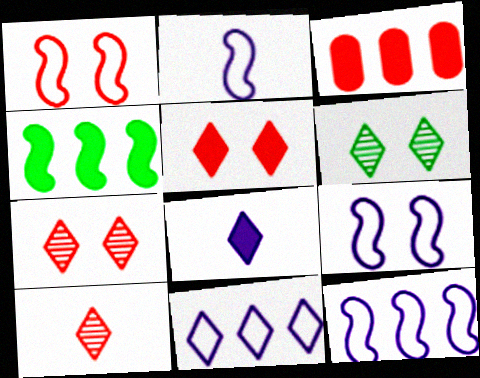[[1, 3, 10], 
[2, 3, 6], 
[2, 9, 12]]